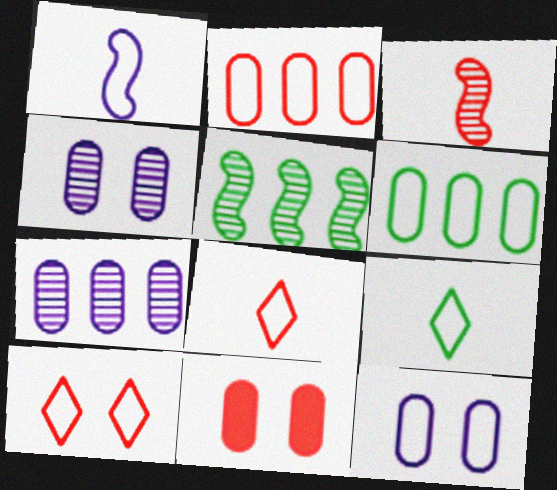[[1, 6, 10]]